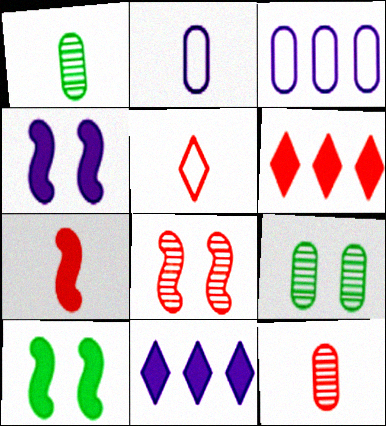[[5, 7, 12]]